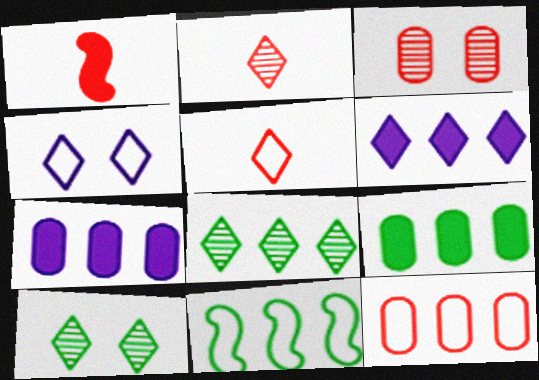[[5, 6, 10], 
[8, 9, 11]]